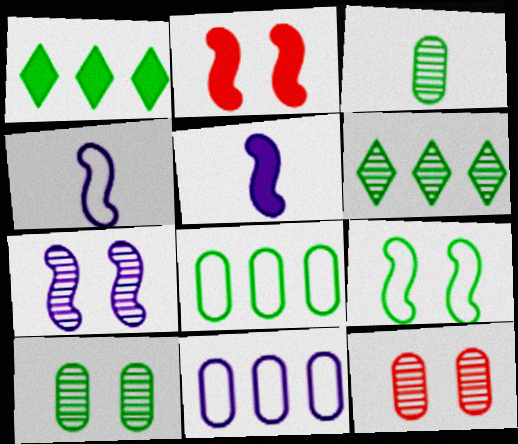[[1, 3, 9], 
[1, 4, 12], 
[2, 7, 9]]